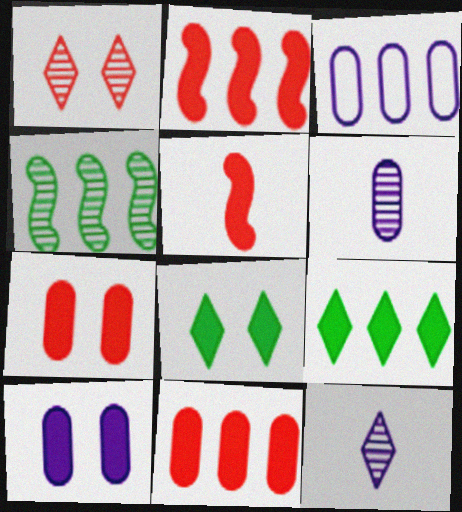[[1, 4, 6], 
[3, 6, 10], 
[5, 9, 10]]